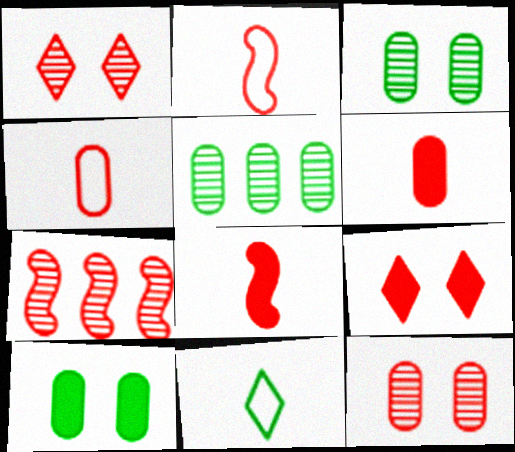[[4, 7, 9]]